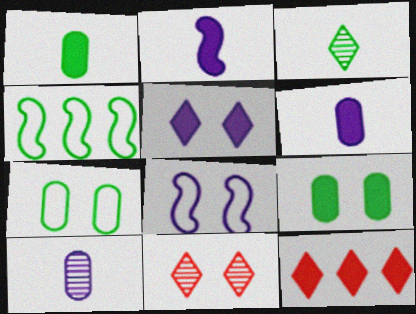[[2, 9, 12], 
[3, 4, 9], 
[4, 6, 11], 
[8, 9, 11]]